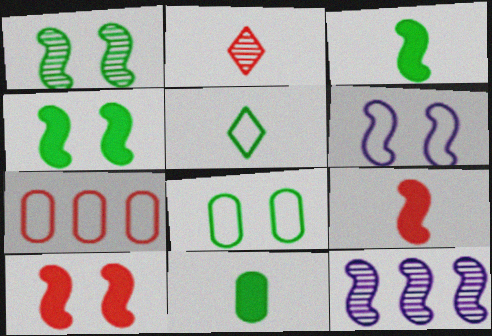[[1, 6, 10], 
[2, 7, 10], 
[5, 6, 7]]